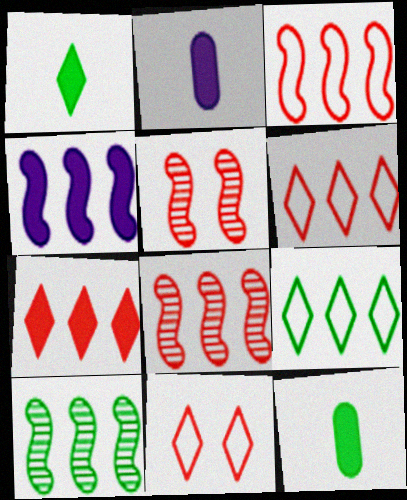[[2, 5, 9], 
[2, 10, 11], 
[3, 4, 10]]